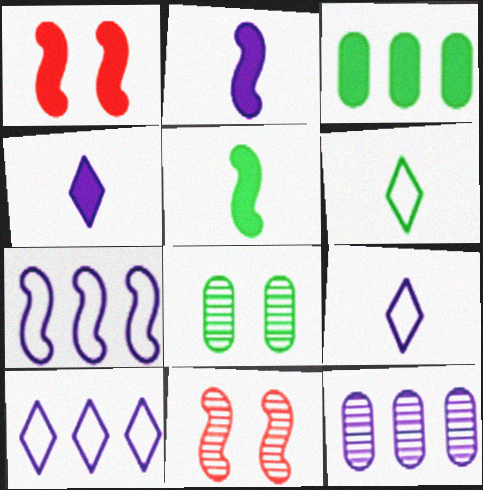[[1, 3, 4], 
[1, 6, 12], 
[3, 9, 11], 
[5, 7, 11]]